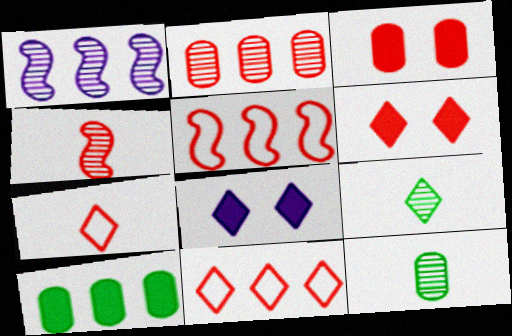[[1, 10, 11], 
[3, 4, 11], 
[5, 8, 12], 
[8, 9, 11]]